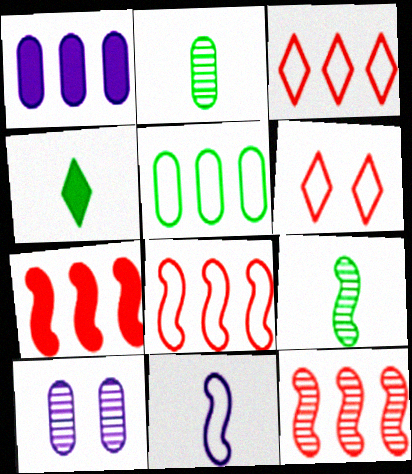[[1, 6, 9], 
[4, 8, 10], 
[5, 6, 11], 
[7, 8, 12]]